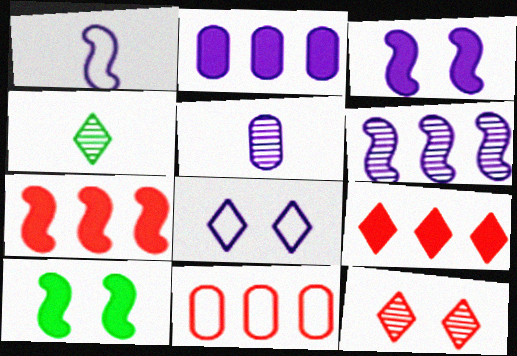[[1, 3, 6], 
[3, 4, 11], 
[4, 8, 9]]